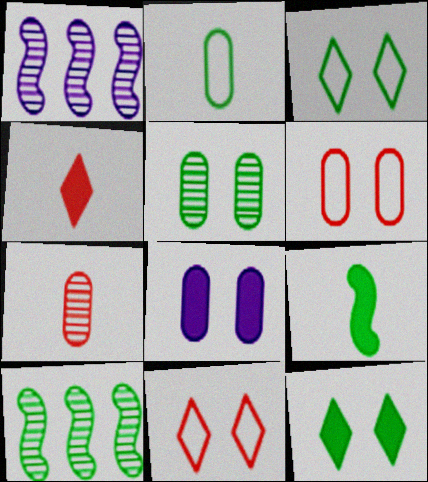[[2, 10, 12], 
[5, 6, 8]]